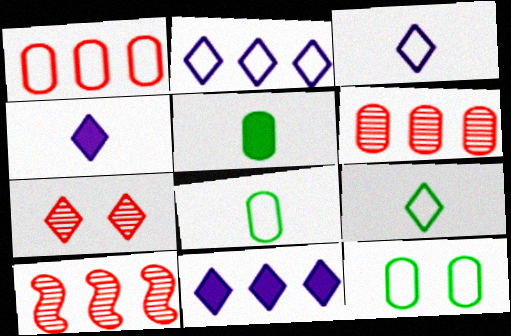[[4, 10, 12], 
[7, 9, 11]]